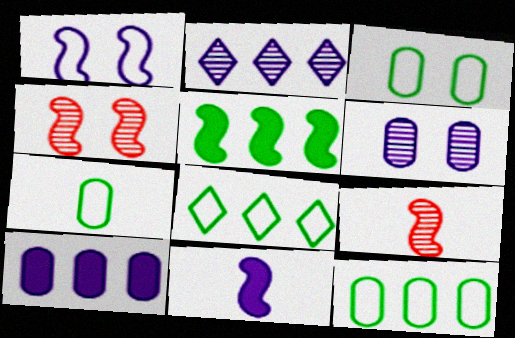[[1, 5, 9], 
[3, 7, 12]]